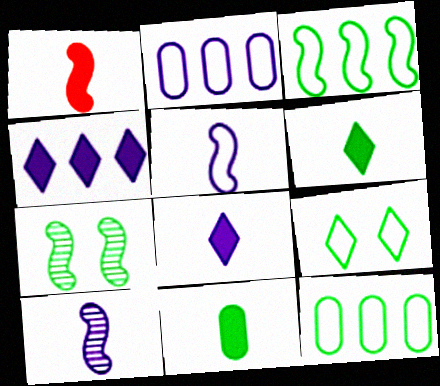[[1, 8, 11], 
[6, 7, 12]]